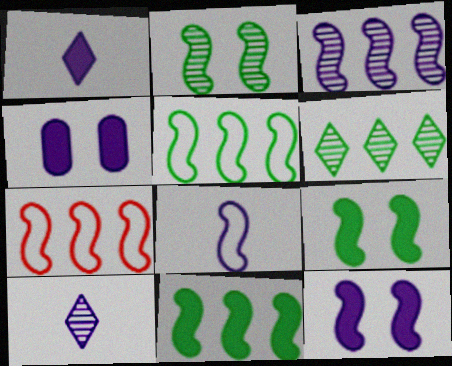[[3, 7, 11], 
[3, 8, 12]]